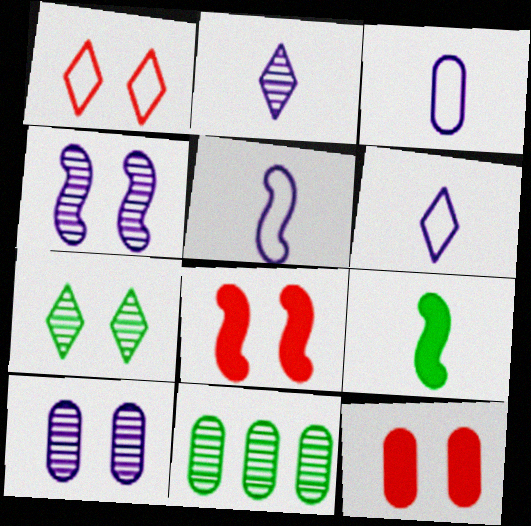[[3, 5, 6], 
[3, 11, 12], 
[6, 8, 11]]